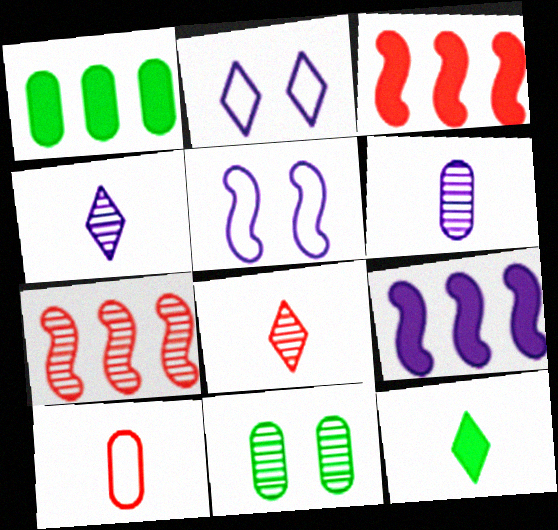[[1, 5, 8], 
[2, 6, 9], 
[4, 7, 11]]